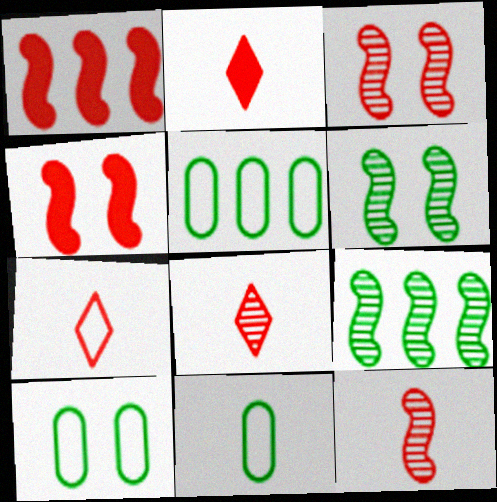[[2, 7, 8], 
[5, 10, 11]]